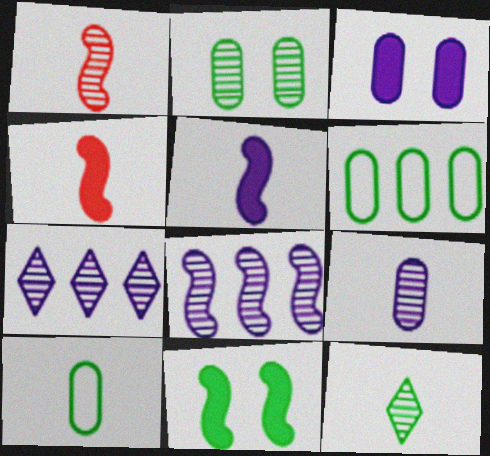[[1, 2, 7], 
[1, 9, 12], 
[6, 11, 12]]